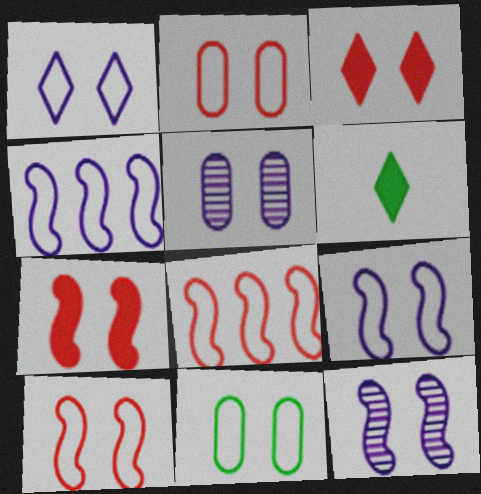[[1, 10, 11], 
[3, 11, 12], 
[5, 6, 8]]